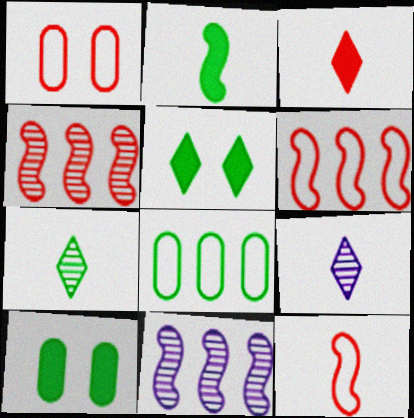[[1, 3, 4], 
[6, 9, 10]]